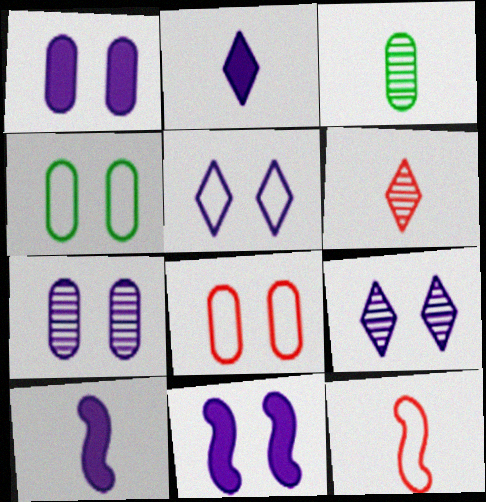[[2, 3, 12], 
[5, 7, 11]]